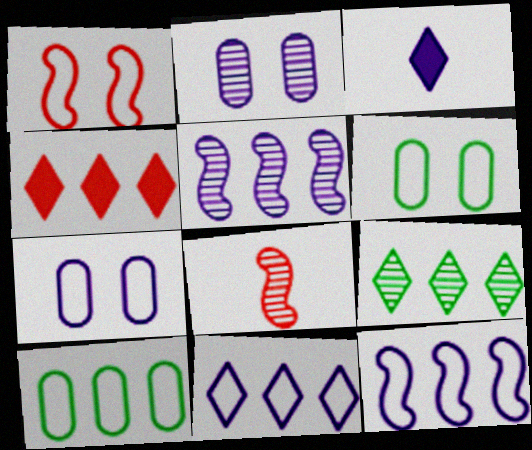[[2, 3, 12], 
[2, 8, 9], 
[3, 5, 7], 
[4, 5, 10], 
[4, 9, 11]]